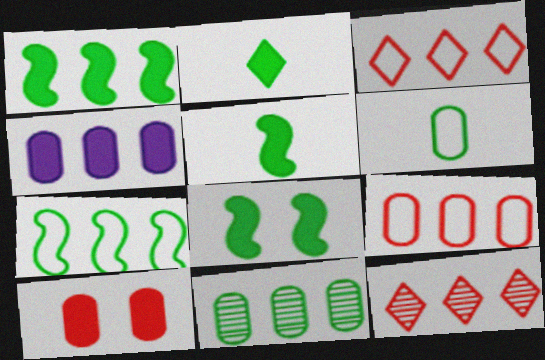[[1, 5, 8], 
[4, 7, 12], 
[4, 9, 11]]